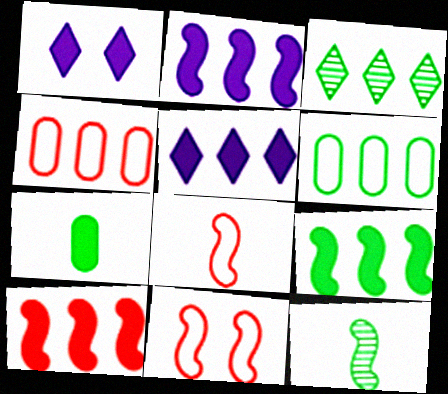[[1, 4, 12], 
[1, 7, 10], 
[2, 3, 4], 
[2, 9, 10], 
[2, 11, 12], 
[3, 6, 9]]